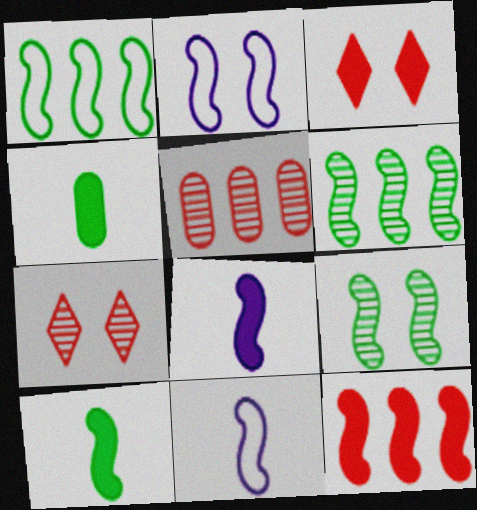[[1, 9, 10], 
[9, 11, 12]]